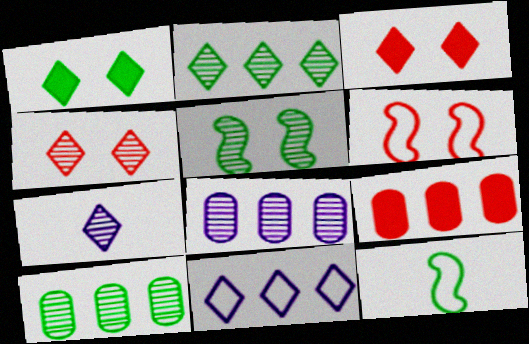[[1, 10, 12], 
[2, 4, 7], 
[3, 8, 12]]